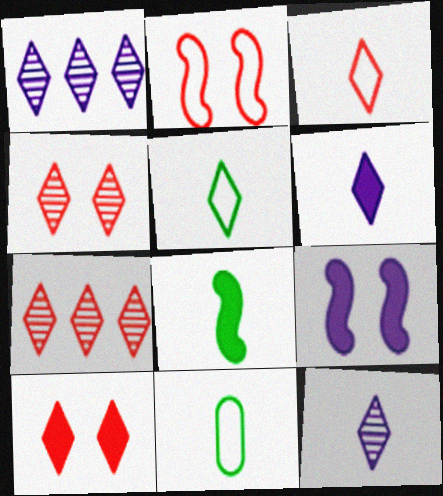[[1, 5, 10], 
[3, 7, 10], 
[7, 9, 11]]